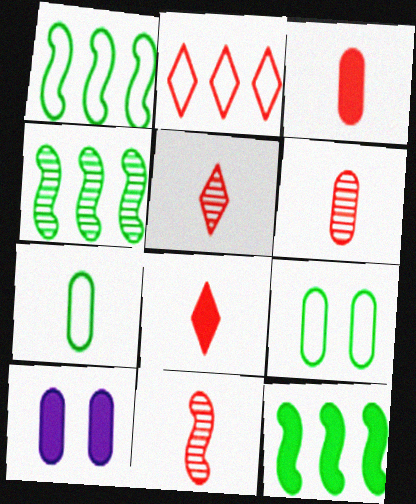[[1, 4, 12], 
[1, 5, 10], 
[5, 6, 11], 
[8, 10, 12]]